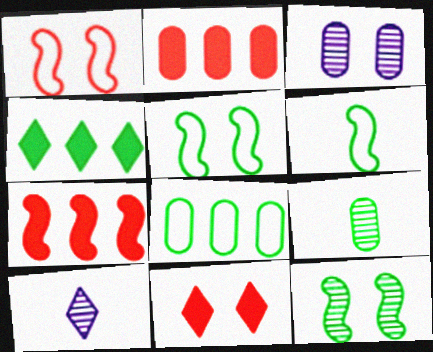[[2, 5, 10], 
[3, 5, 11], 
[4, 5, 9]]